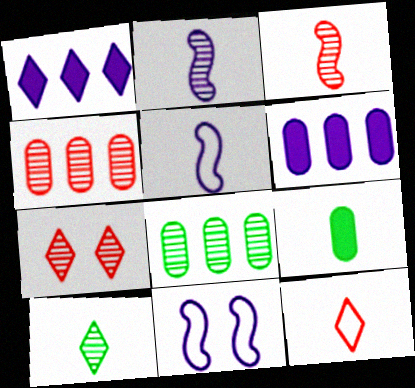[[2, 7, 8], 
[2, 9, 12], 
[3, 4, 7]]